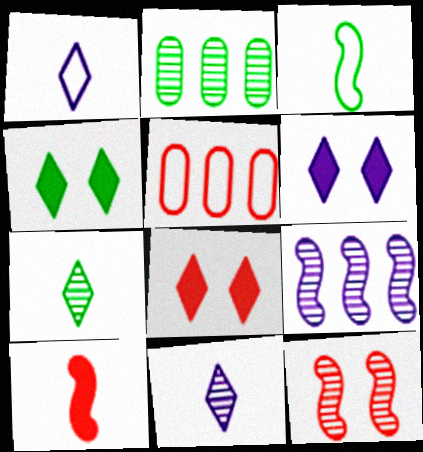[[2, 3, 4], 
[2, 11, 12], 
[4, 6, 8]]